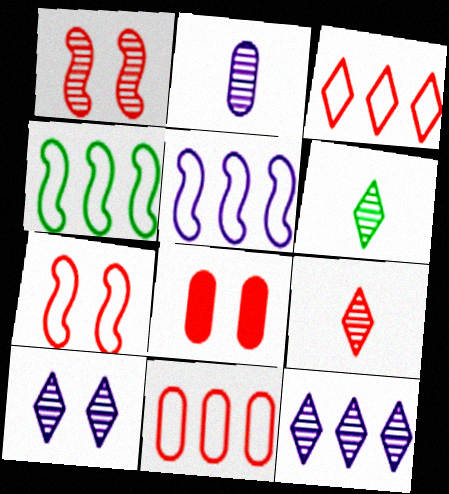[[5, 6, 8]]